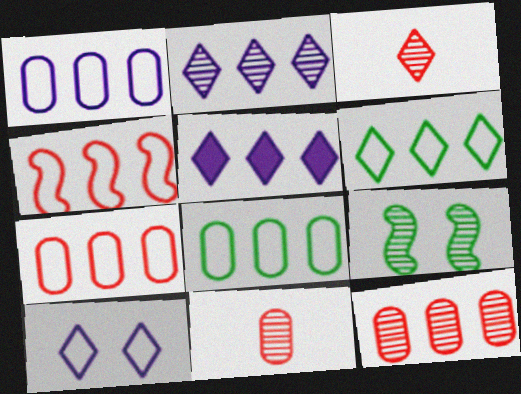[[1, 4, 6], 
[1, 7, 8], 
[2, 9, 11]]